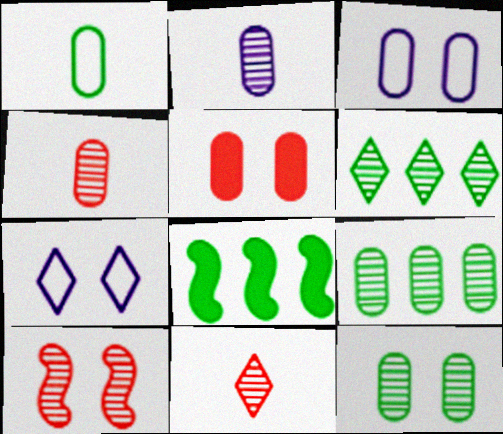[[2, 6, 10], 
[3, 5, 12], 
[3, 8, 11], 
[4, 7, 8]]